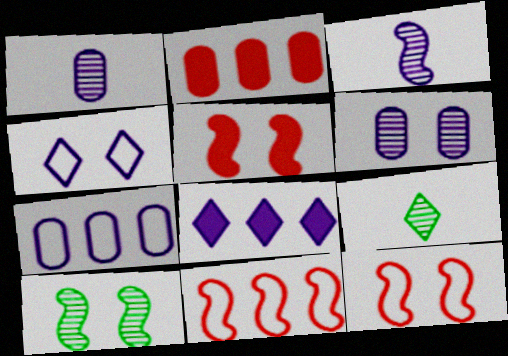[[5, 7, 9]]